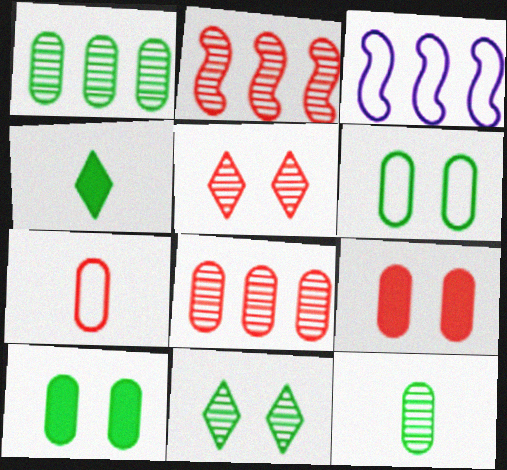[[7, 8, 9]]